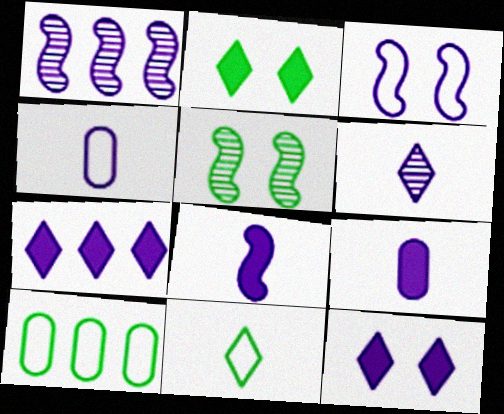[[1, 3, 8], 
[1, 4, 12], 
[4, 6, 8]]